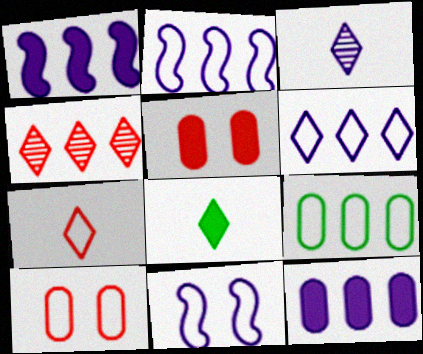[[1, 4, 9], 
[1, 5, 8], 
[3, 7, 8], 
[3, 11, 12], 
[7, 9, 11]]